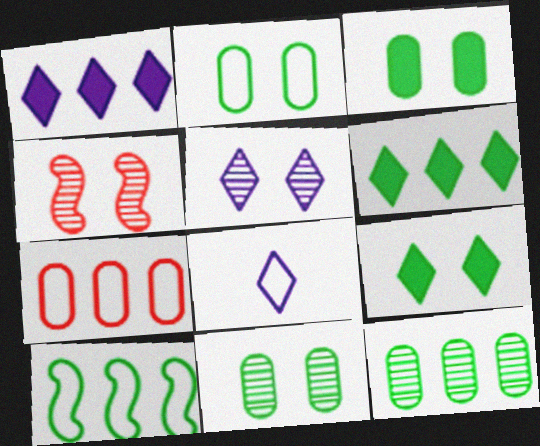[[1, 5, 8], 
[2, 3, 11], 
[4, 5, 11], 
[6, 10, 12]]